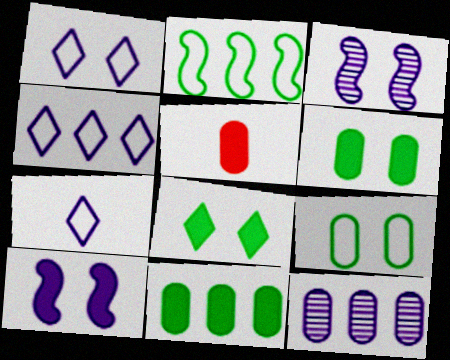[[1, 4, 7], 
[5, 9, 12], 
[7, 10, 12]]